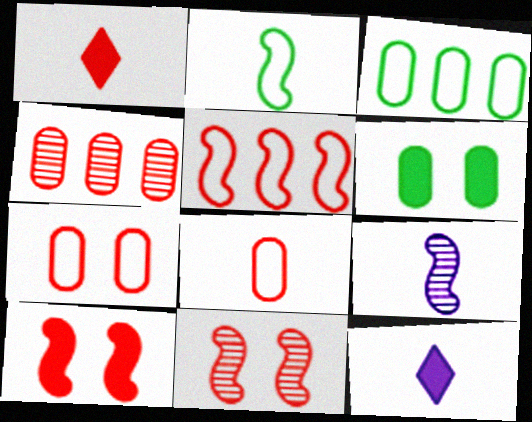[[3, 11, 12]]